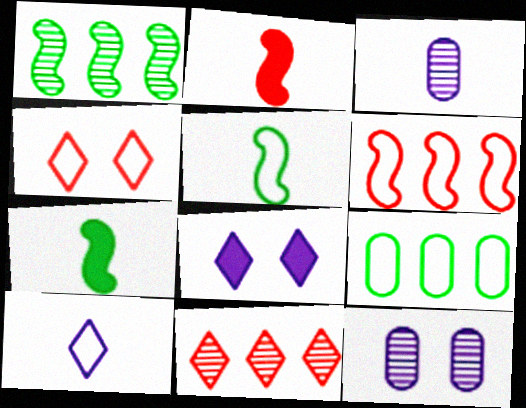[]